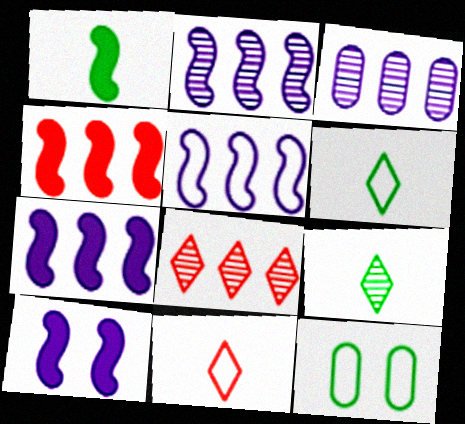[[1, 4, 10], 
[2, 5, 7], 
[5, 11, 12]]